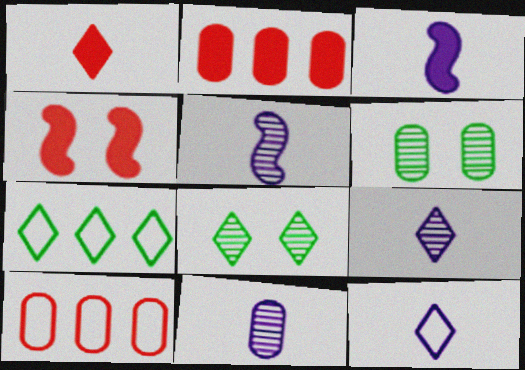[[1, 2, 4], 
[3, 8, 10], 
[3, 11, 12], 
[4, 7, 11], 
[5, 9, 11]]